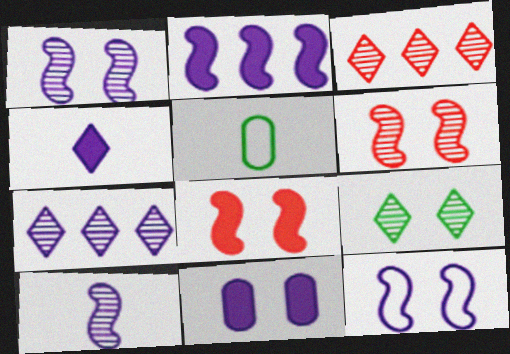[[2, 4, 11], 
[2, 10, 12], 
[5, 7, 8]]